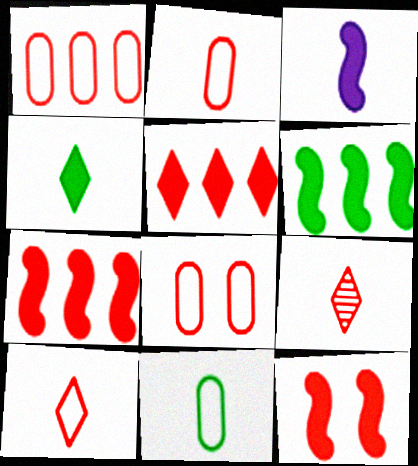[[1, 2, 8], 
[1, 9, 12], 
[3, 6, 12], 
[3, 9, 11], 
[7, 8, 9]]